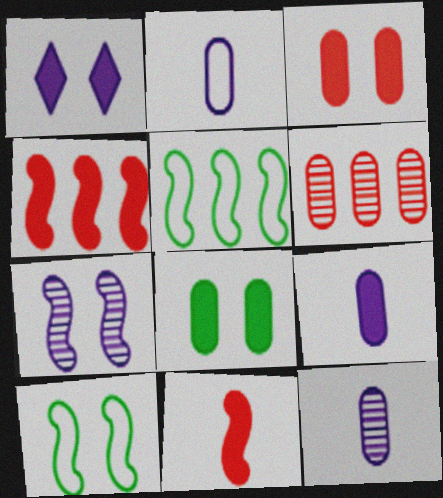[[2, 6, 8], 
[2, 9, 12], 
[5, 7, 11]]